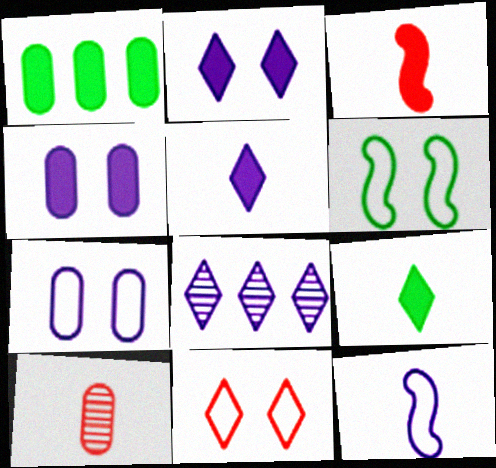[[1, 2, 3], 
[1, 7, 10], 
[4, 8, 12], 
[6, 7, 11], 
[8, 9, 11], 
[9, 10, 12]]